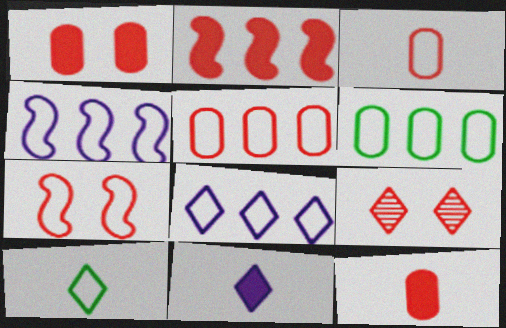[[1, 7, 9], 
[2, 3, 9]]